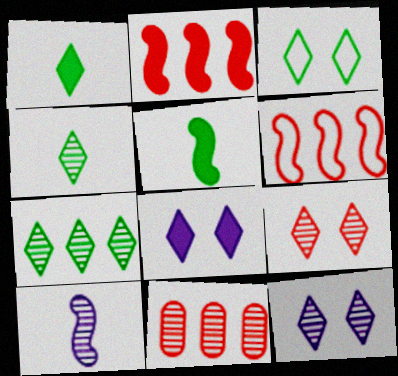[[1, 3, 7], 
[3, 8, 9]]